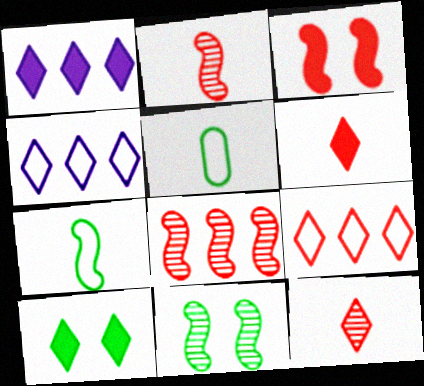[[1, 6, 10], 
[4, 10, 12]]